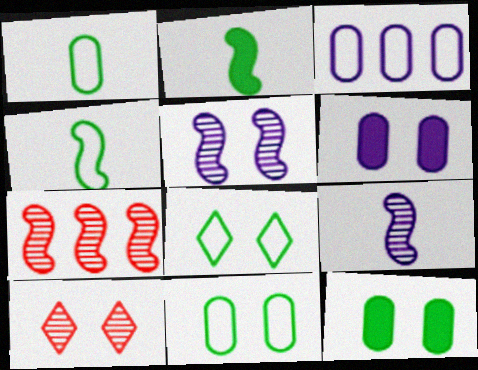[[2, 3, 10]]